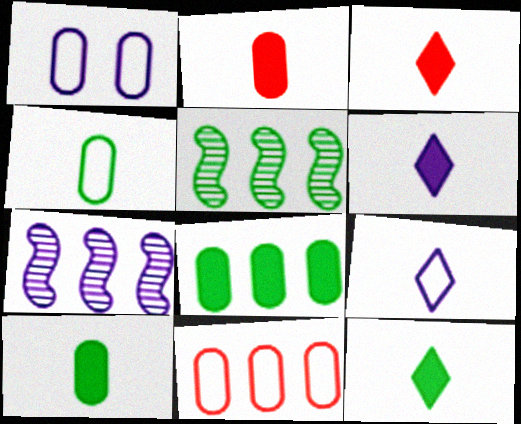[[1, 3, 5], 
[1, 4, 11], 
[1, 6, 7], 
[3, 6, 12]]